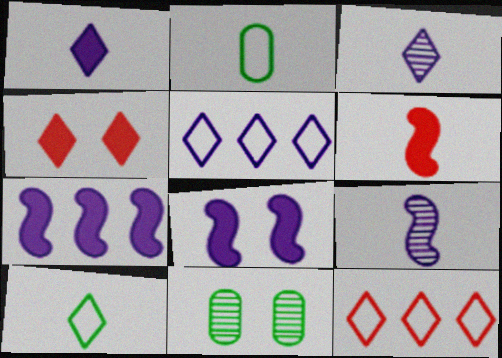[[2, 3, 6], 
[5, 6, 11]]